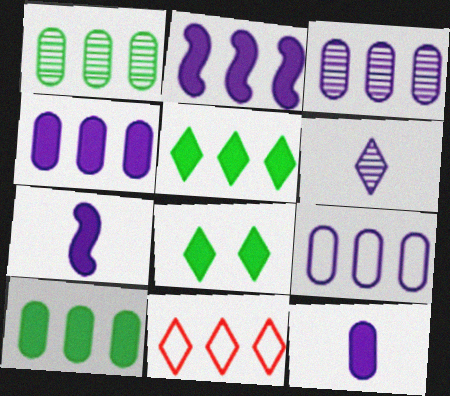[[1, 2, 11], 
[3, 4, 9], 
[6, 8, 11]]